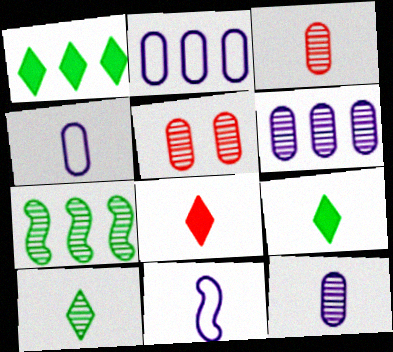[[1, 5, 11], 
[3, 9, 11]]